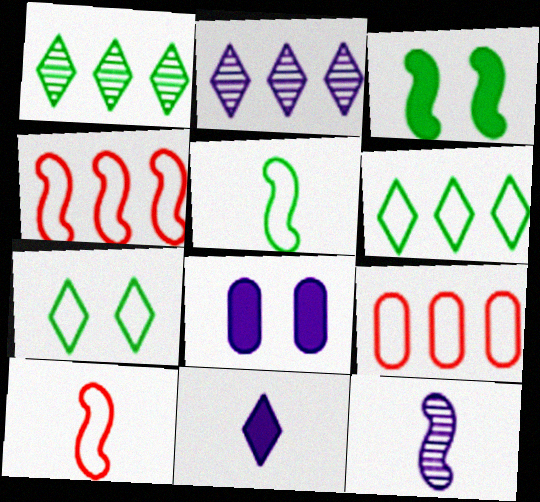[[1, 8, 10], 
[3, 4, 12]]